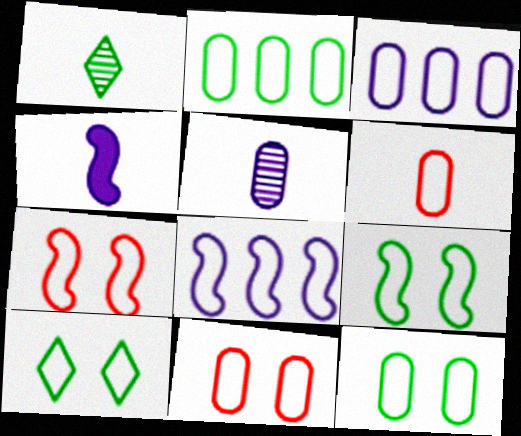[[1, 4, 6], 
[3, 6, 12], 
[6, 8, 10], 
[9, 10, 12]]